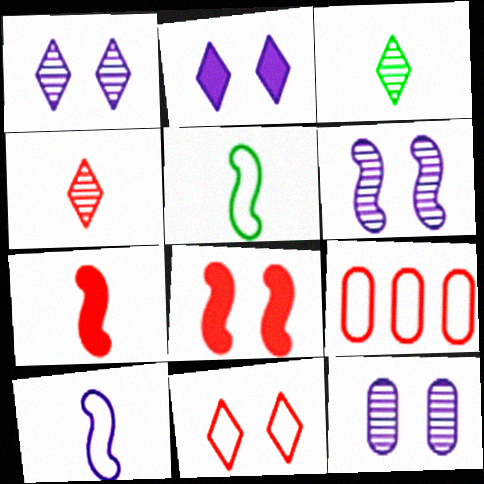[[1, 6, 12], 
[4, 8, 9]]